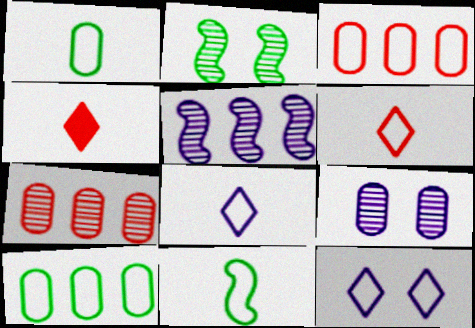[[3, 11, 12]]